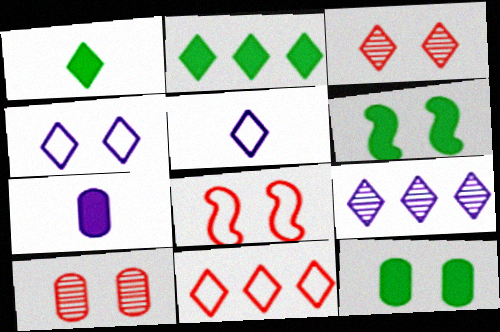[[2, 3, 5], 
[2, 9, 11], 
[4, 6, 10]]